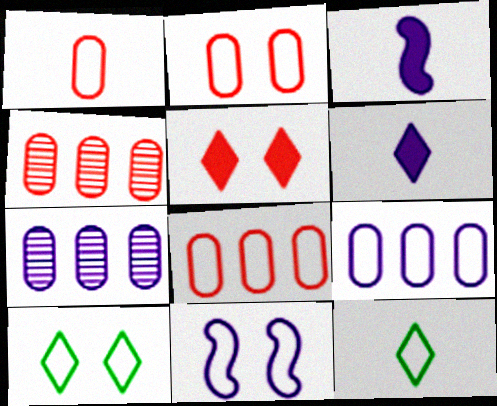[[1, 2, 8], 
[2, 10, 11], 
[3, 4, 10], 
[6, 7, 11], 
[8, 11, 12]]